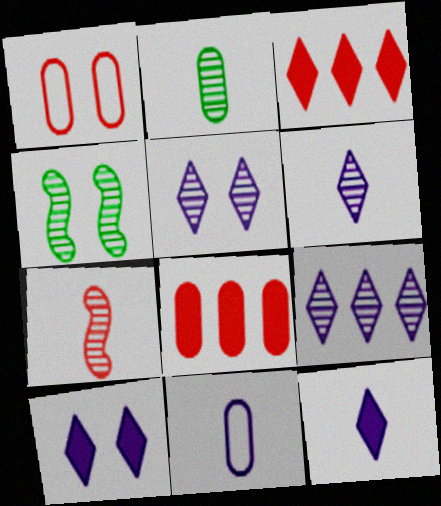[[1, 3, 7], 
[1, 4, 10], 
[2, 6, 7], 
[3, 4, 11], 
[5, 6, 9]]